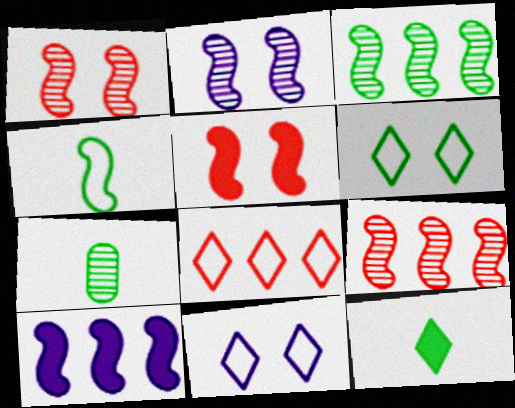[[1, 4, 10], 
[4, 7, 12]]